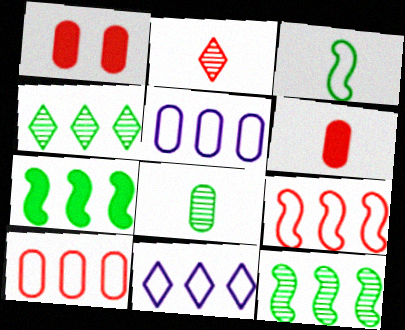[[1, 2, 9], 
[1, 5, 8]]